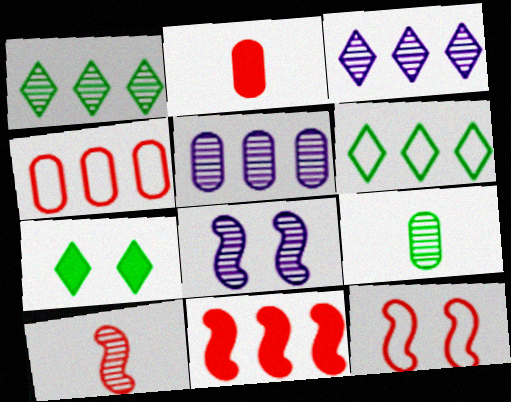[[2, 6, 8], 
[5, 6, 11], 
[10, 11, 12]]